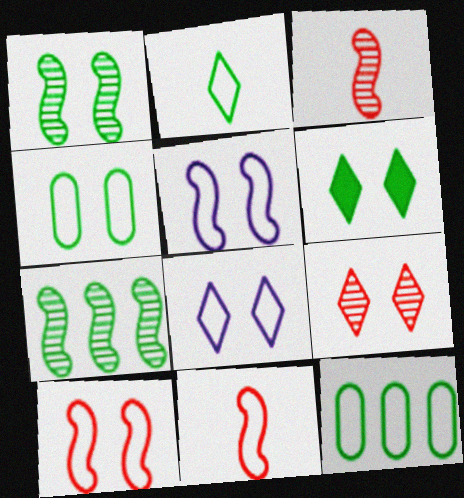[[1, 4, 6], 
[4, 8, 10], 
[6, 8, 9], 
[8, 11, 12]]